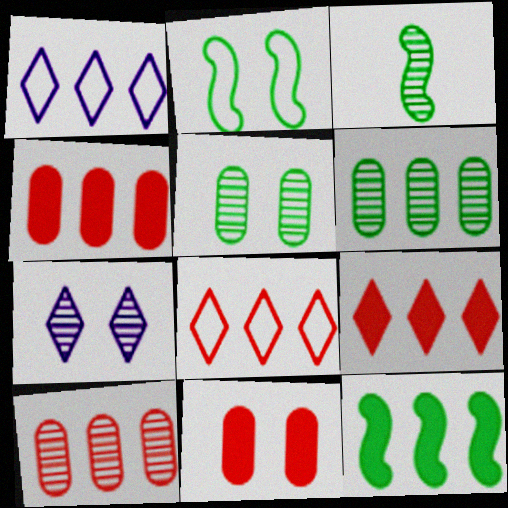[[1, 3, 11], 
[1, 10, 12], 
[2, 3, 12], 
[2, 7, 11], 
[3, 7, 10]]